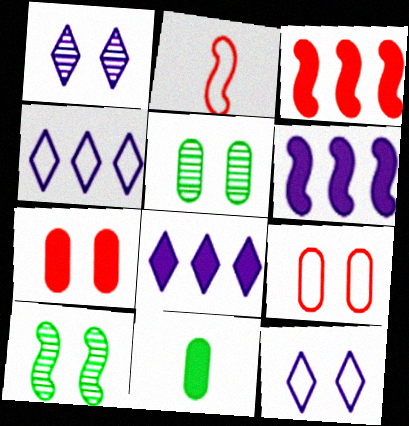[[2, 5, 8], 
[2, 6, 10], 
[7, 10, 12]]